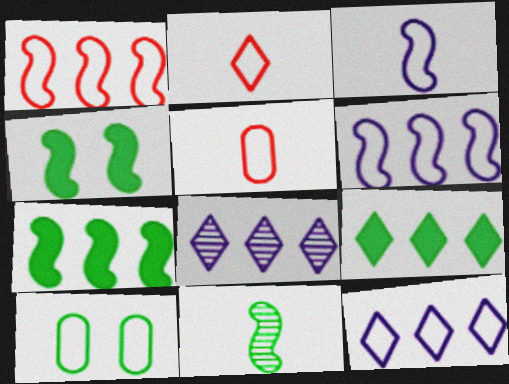[[2, 6, 10], 
[4, 5, 8], 
[9, 10, 11]]